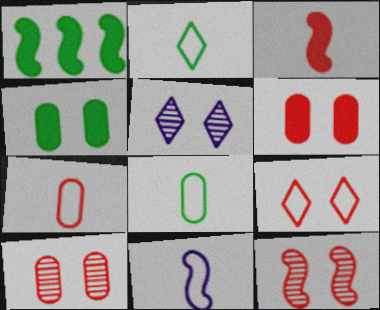[[1, 5, 7], 
[1, 11, 12], 
[2, 7, 11], 
[6, 9, 12]]